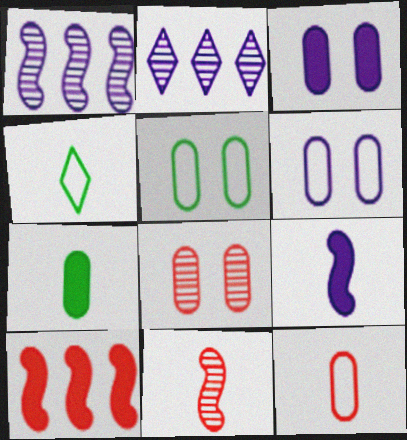[[2, 6, 9], 
[3, 5, 8]]